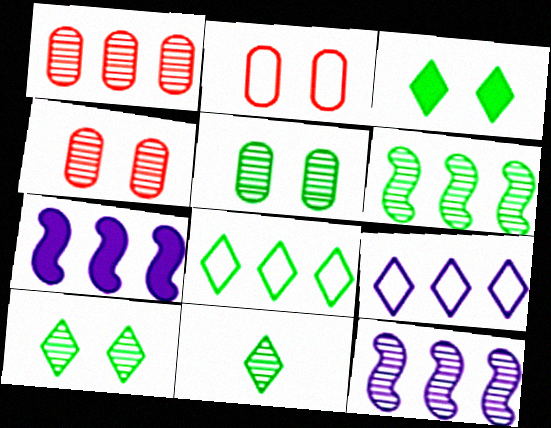[[1, 7, 8], 
[2, 7, 11], 
[3, 8, 11], 
[4, 11, 12], 
[5, 6, 11]]